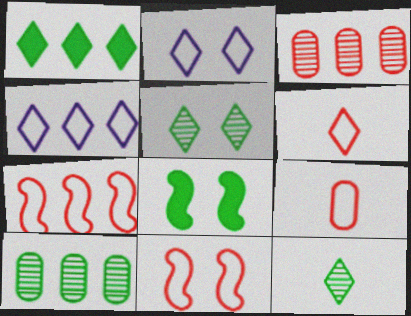[]